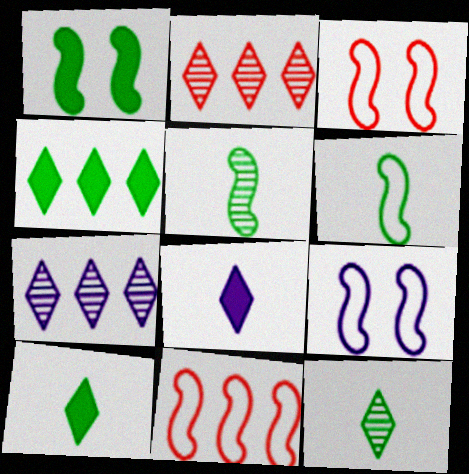[[6, 9, 11]]